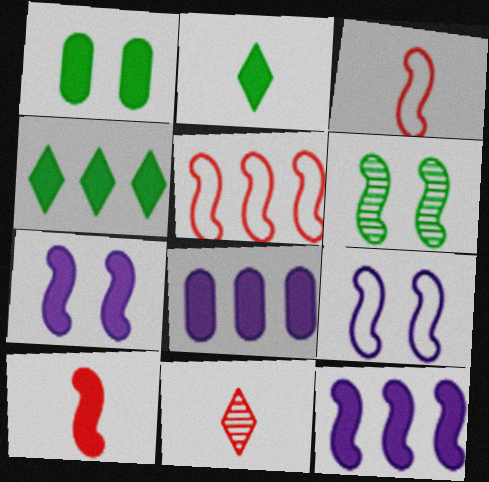[[3, 6, 12]]